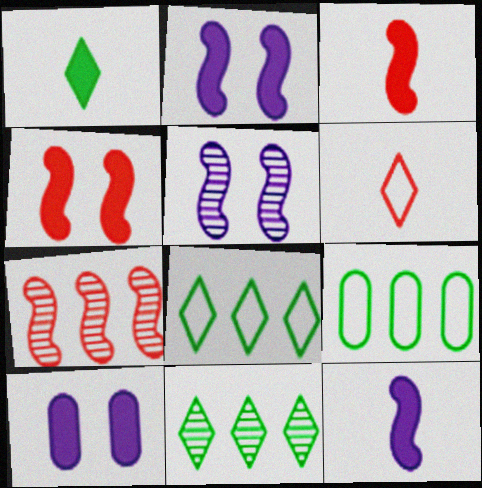[]